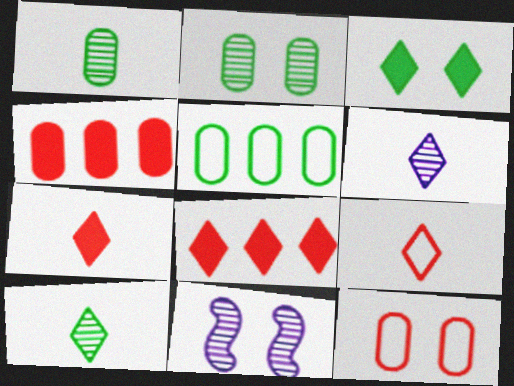[[3, 11, 12], 
[5, 7, 11]]